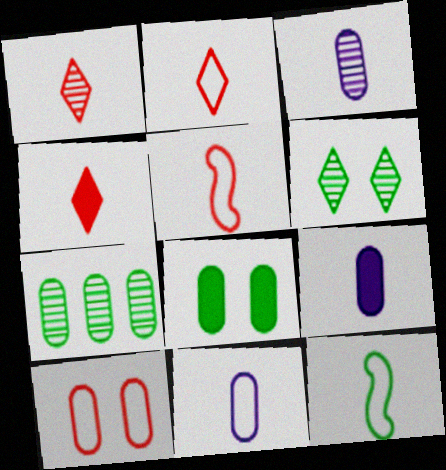[[1, 2, 4], 
[1, 9, 12], 
[2, 11, 12], 
[3, 4, 12], 
[3, 9, 11], 
[7, 9, 10]]